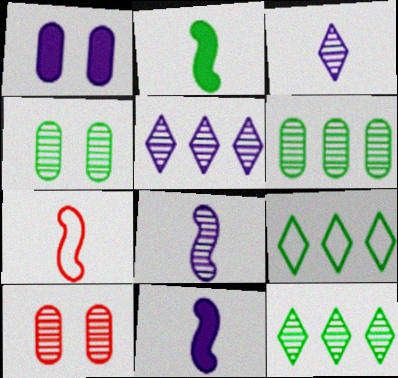[[1, 7, 12], 
[2, 4, 9], 
[2, 7, 8], 
[8, 10, 12], 
[9, 10, 11]]